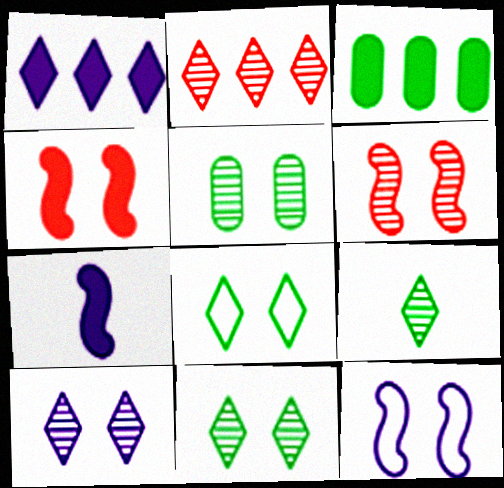[[2, 9, 10], 
[5, 6, 10]]